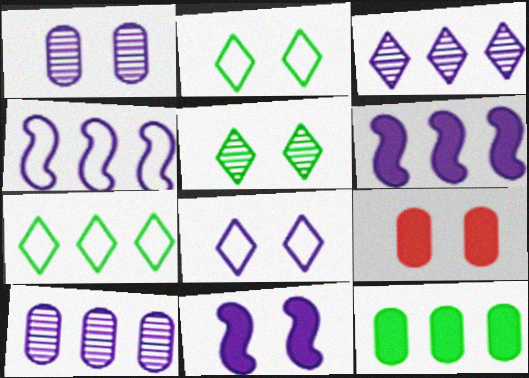[[1, 8, 11]]